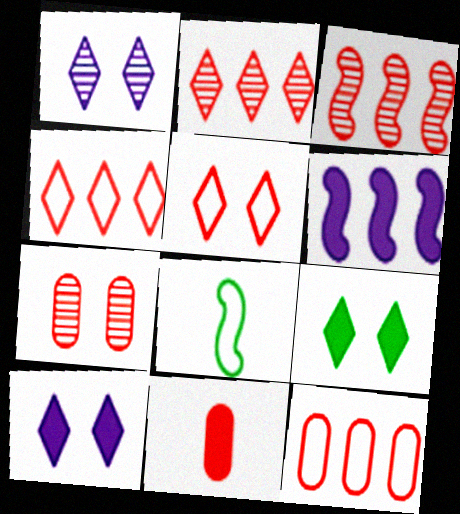[[1, 5, 9], 
[3, 5, 11], 
[6, 9, 11], 
[7, 11, 12]]